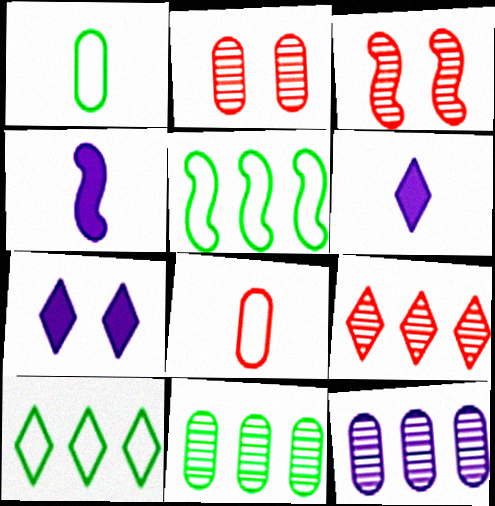[[2, 4, 10], 
[2, 5, 6], 
[3, 4, 5]]